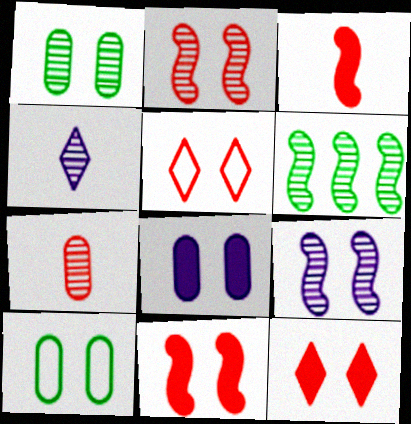[[9, 10, 12]]